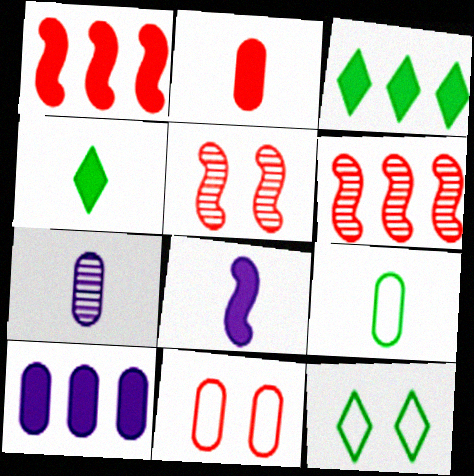[[1, 3, 10], 
[1, 7, 12], 
[2, 4, 8], 
[2, 7, 9]]